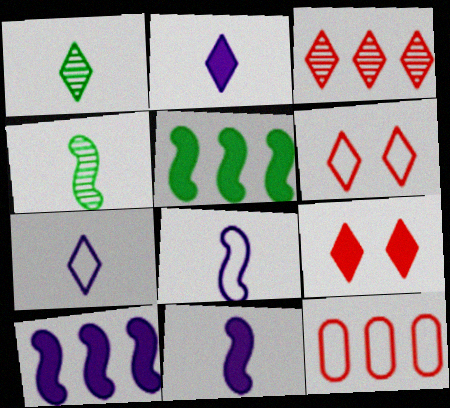[]